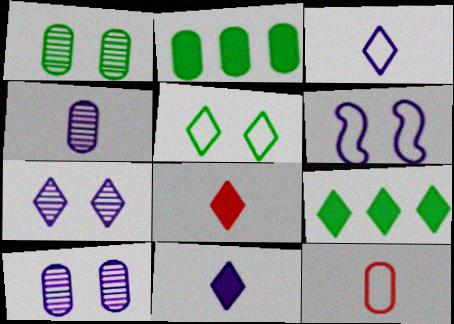[[2, 10, 12]]